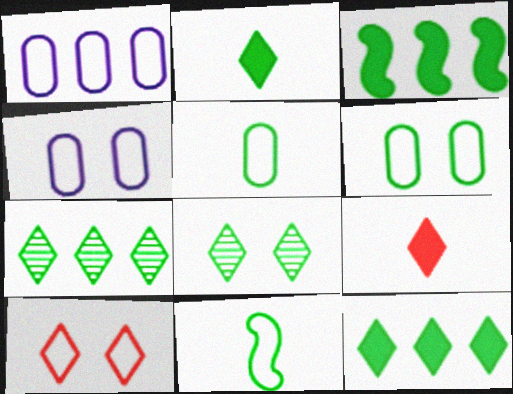[[1, 10, 11], 
[3, 5, 8]]